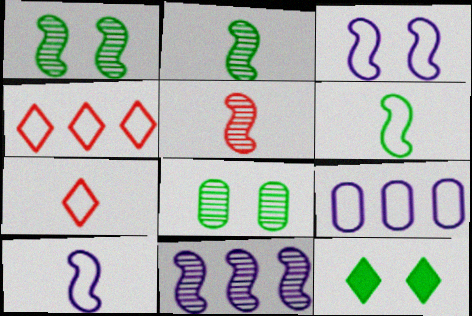[[1, 5, 11], 
[5, 9, 12]]